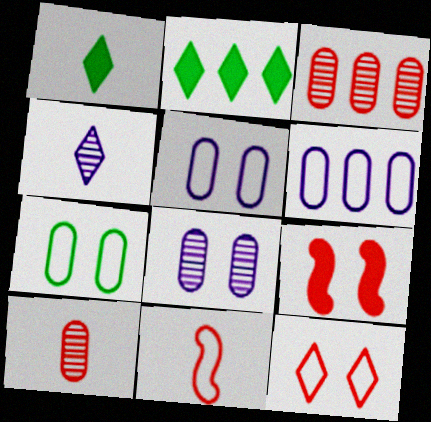[[2, 4, 12], 
[2, 8, 11]]